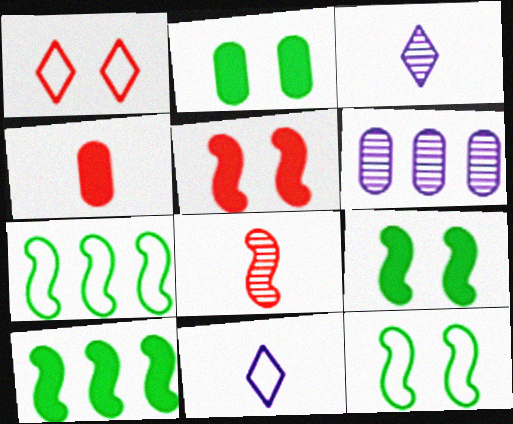[]